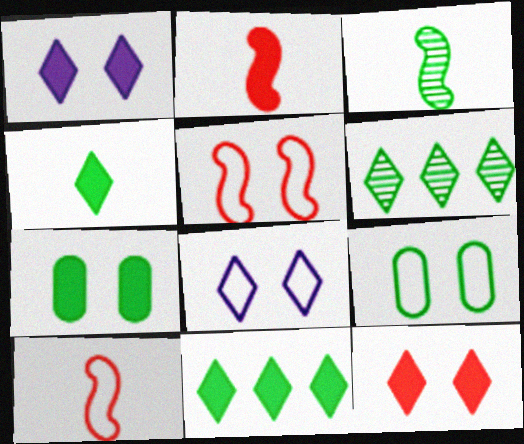[[3, 9, 11], 
[5, 8, 9]]